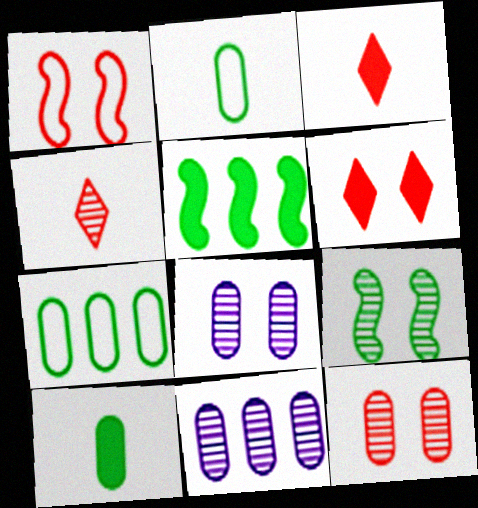[[1, 6, 12], 
[4, 9, 11]]